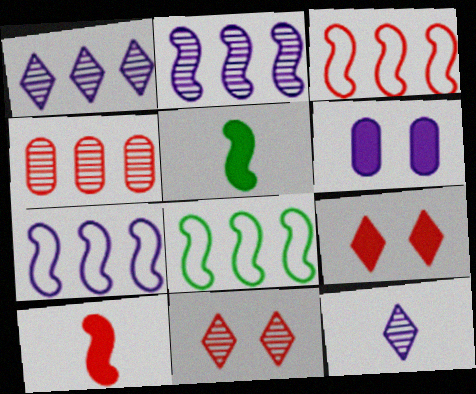[[3, 7, 8], 
[6, 7, 12]]